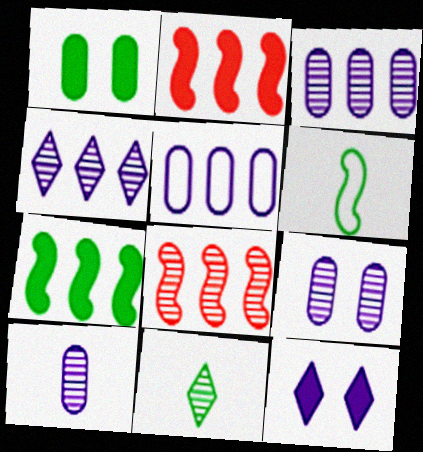[[3, 9, 10], 
[8, 9, 11]]